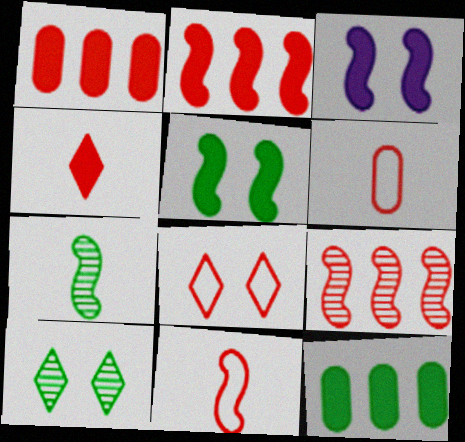[[3, 4, 12]]